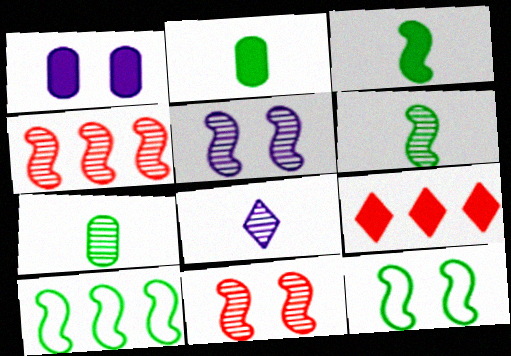[[1, 3, 9], 
[4, 5, 6]]